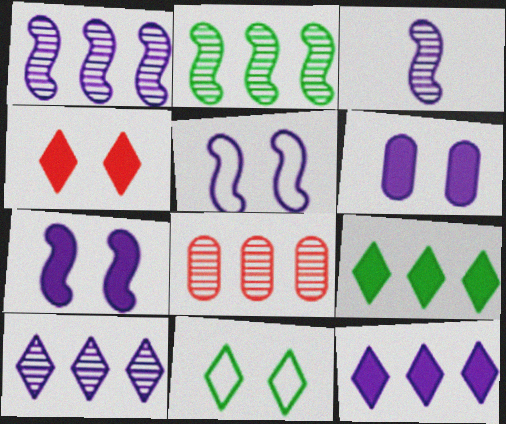[[2, 8, 10]]